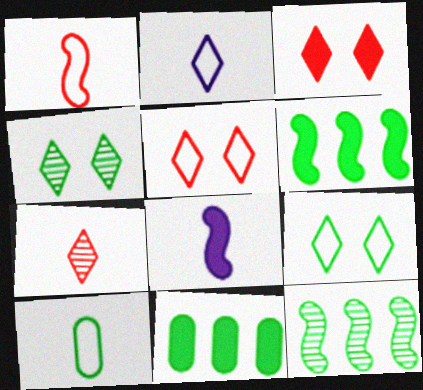[[1, 2, 10], 
[3, 8, 11], 
[4, 6, 10], 
[7, 8, 10]]